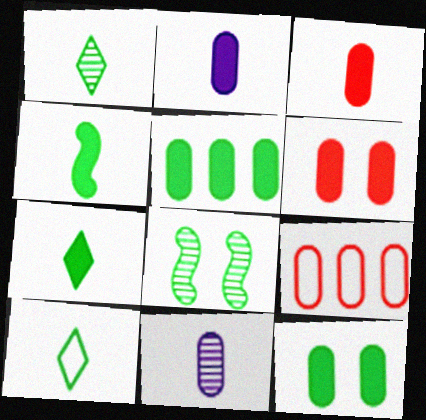[[1, 7, 10], 
[2, 5, 6], 
[5, 8, 10], 
[9, 11, 12]]